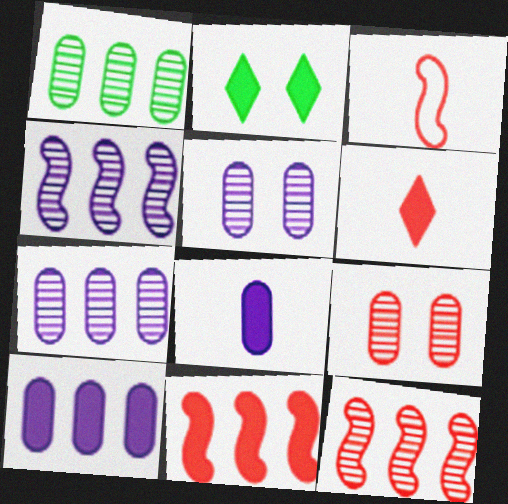[[2, 3, 7], 
[2, 8, 11]]